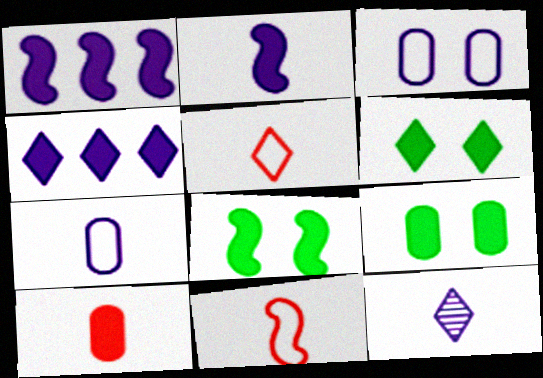[[1, 3, 12], 
[1, 6, 10], 
[2, 7, 12], 
[4, 8, 10], 
[6, 8, 9]]